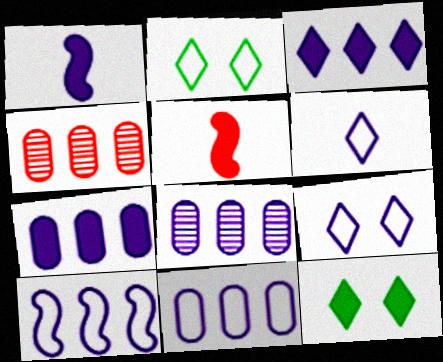[[1, 2, 4], 
[1, 8, 9], 
[2, 5, 8], 
[3, 8, 10], 
[5, 7, 12], 
[7, 8, 11]]